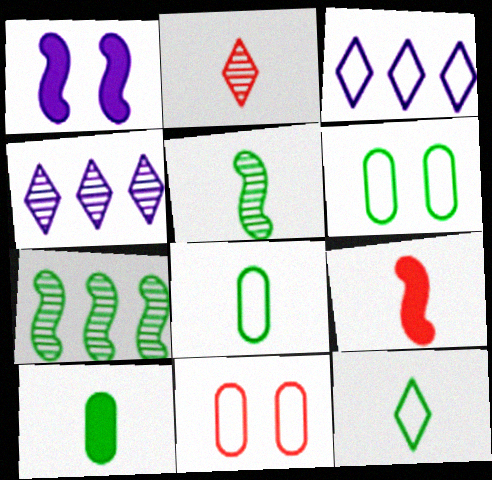[[4, 6, 9], 
[5, 10, 12]]